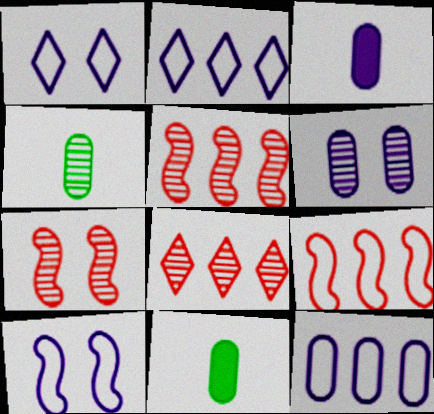[[1, 5, 11], 
[2, 7, 11], 
[3, 6, 12], 
[8, 10, 11]]